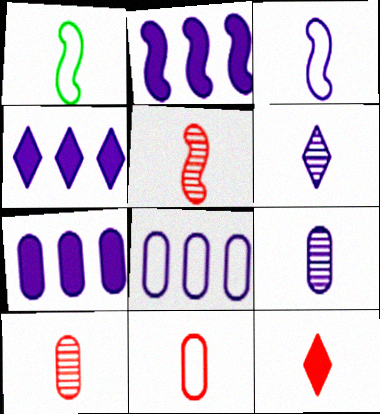[[1, 9, 12], 
[2, 4, 7], 
[5, 11, 12]]